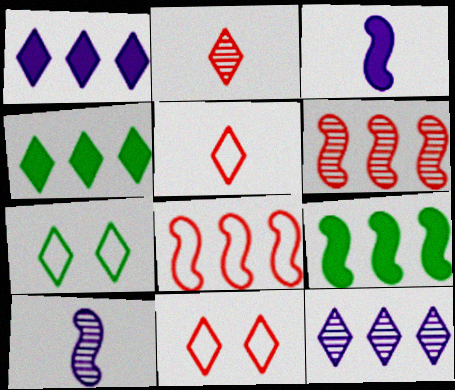[[1, 2, 7]]